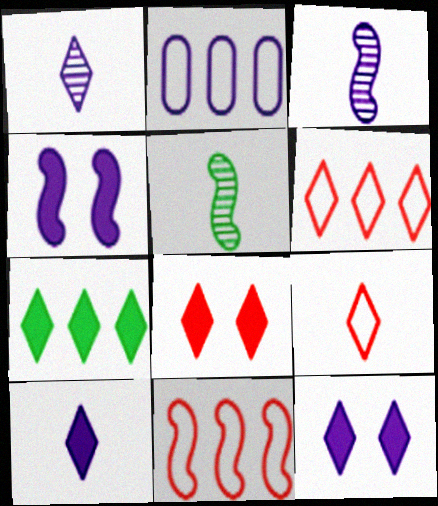[[1, 2, 4], 
[2, 3, 12], 
[2, 5, 8], 
[4, 5, 11], 
[7, 8, 10]]